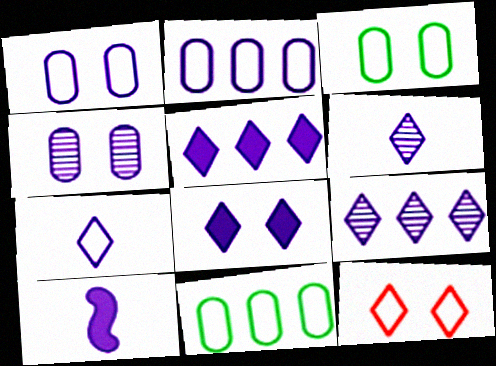[[1, 9, 10], 
[7, 8, 9]]